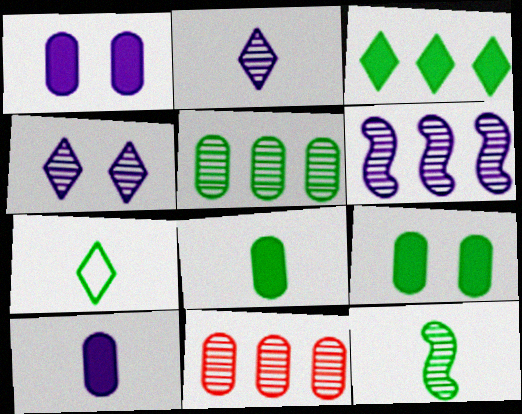[[4, 11, 12], 
[7, 8, 12]]